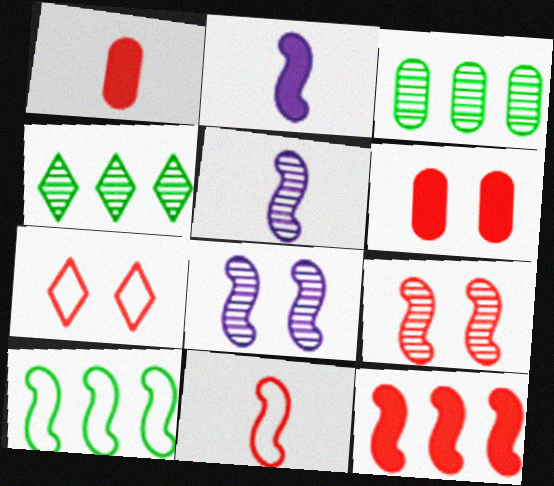[[2, 3, 7], 
[2, 9, 10], 
[6, 7, 9], 
[9, 11, 12]]